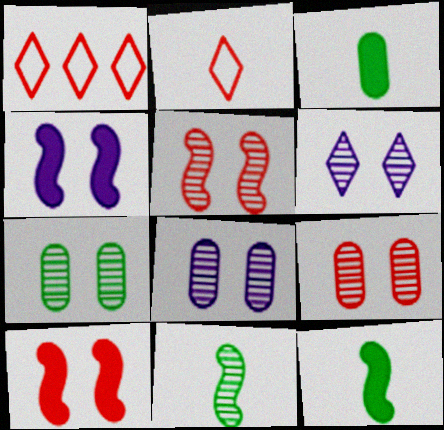[[1, 8, 12], 
[5, 6, 7], 
[7, 8, 9]]